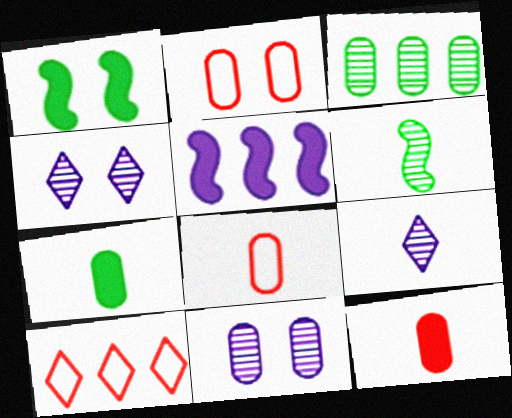[[1, 2, 4], 
[3, 5, 10]]